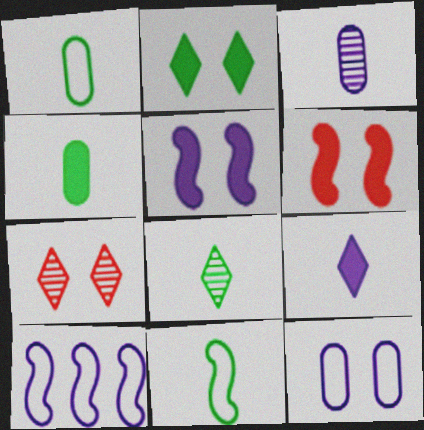[[4, 7, 10], 
[4, 8, 11]]